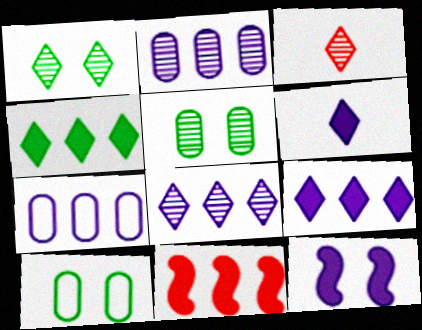[[1, 3, 8]]